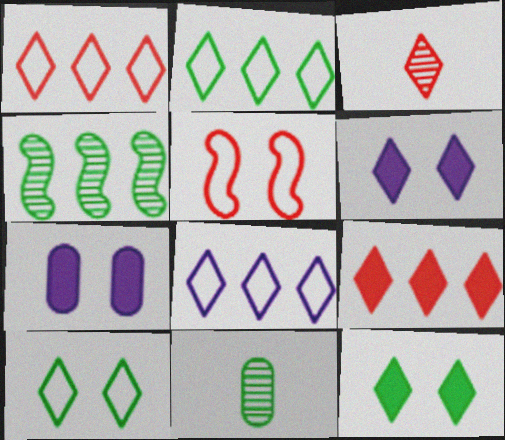[[1, 2, 8], 
[2, 3, 6], 
[3, 8, 12]]